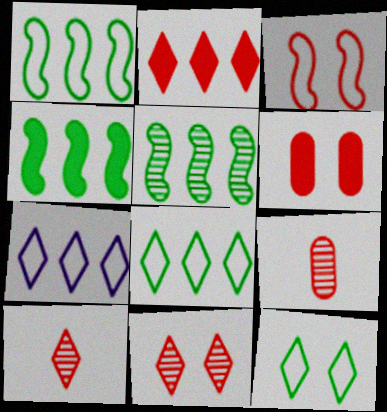[[1, 4, 5], 
[2, 3, 9], 
[3, 6, 11]]